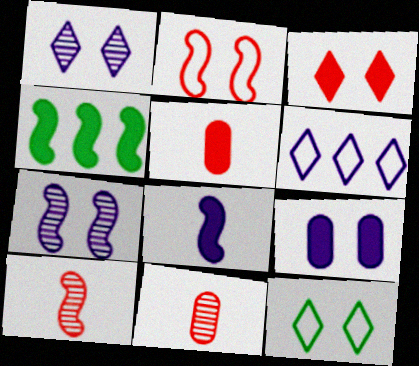[[1, 3, 12]]